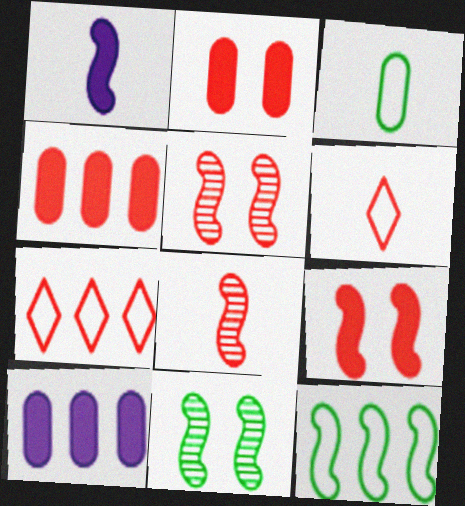[[1, 5, 12], 
[2, 7, 8], 
[4, 5, 6], 
[6, 10, 11]]